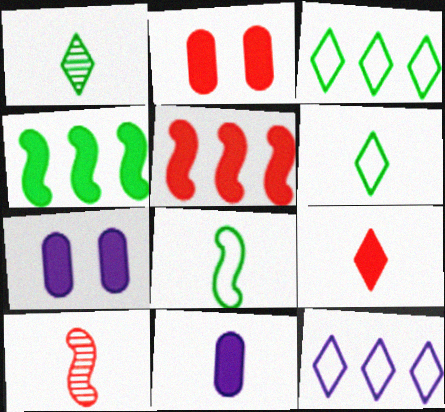[[2, 5, 9], 
[3, 7, 10], 
[4, 7, 9], 
[6, 10, 11]]